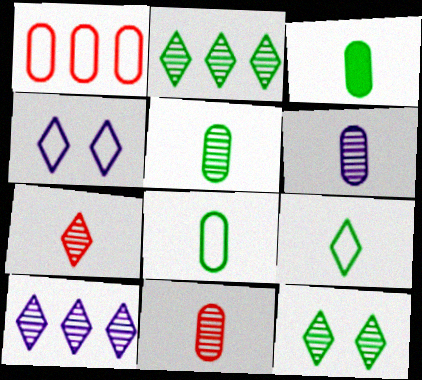[[3, 5, 8], 
[5, 6, 11], 
[7, 10, 12]]